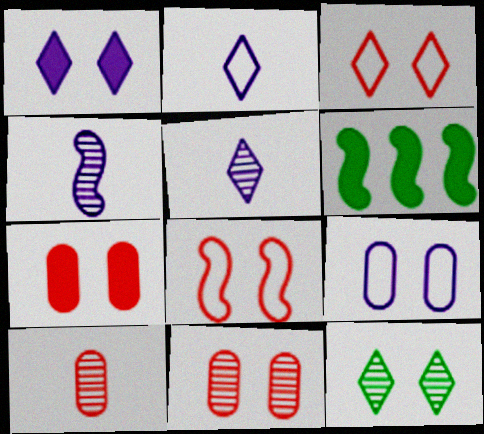[[1, 3, 12], 
[2, 6, 11], 
[4, 6, 8]]